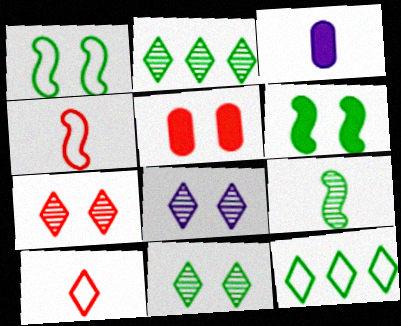[[1, 5, 8], 
[3, 9, 10], 
[7, 8, 11]]